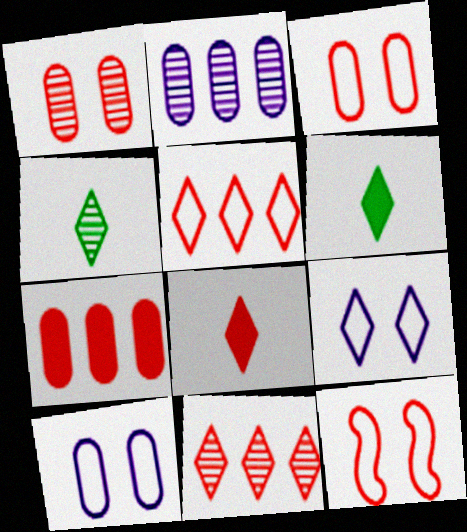[[2, 6, 12], 
[6, 9, 11]]